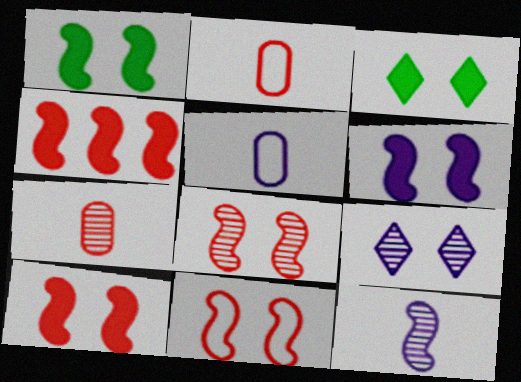[[1, 6, 10], 
[8, 10, 11]]